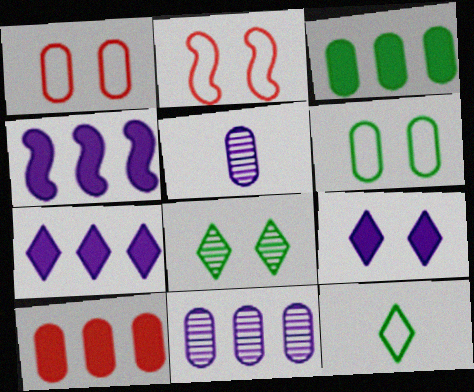[[1, 3, 5], 
[5, 6, 10]]